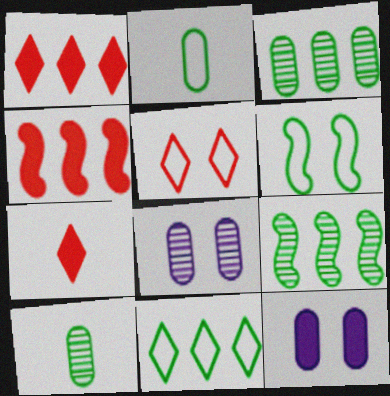[[2, 6, 11]]